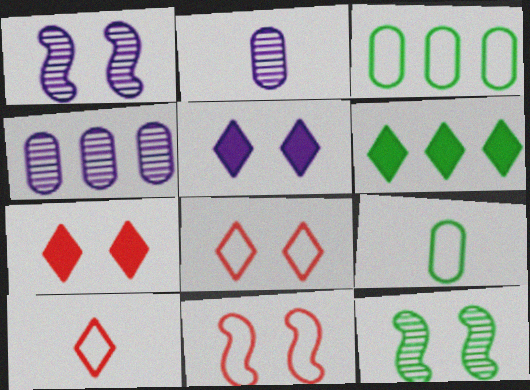[[2, 6, 11], 
[6, 9, 12]]